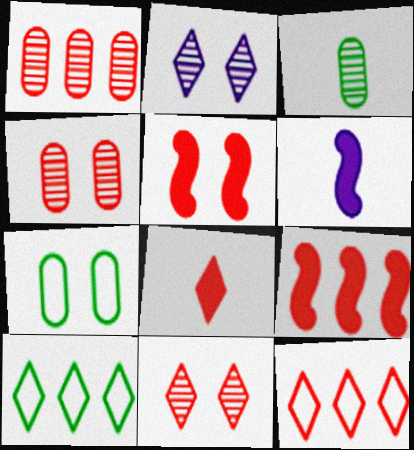[[1, 9, 12], 
[2, 5, 7], 
[2, 8, 10], 
[4, 6, 10], 
[8, 11, 12]]